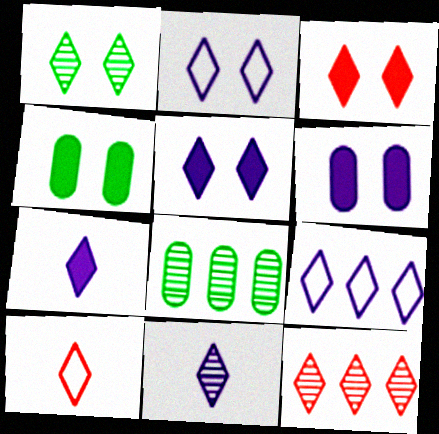[[1, 2, 3], 
[1, 11, 12], 
[3, 10, 12], 
[5, 9, 11]]